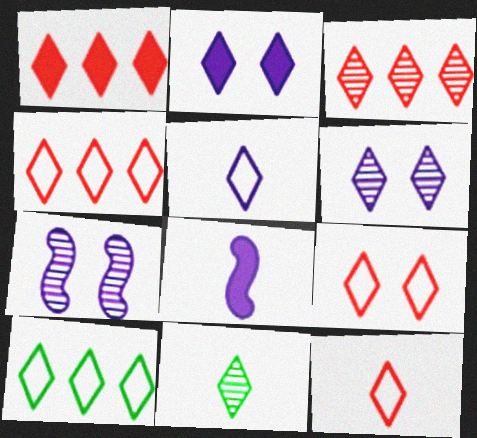[[1, 3, 4], 
[2, 4, 11], 
[3, 6, 11], 
[4, 9, 12], 
[5, 9, 10]]